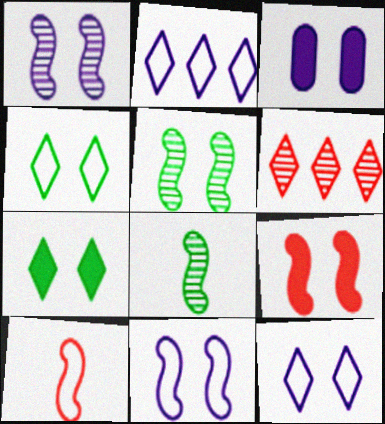[[1, 3, 12], 
[3, 7, 9], 
[5, 9, 11]]